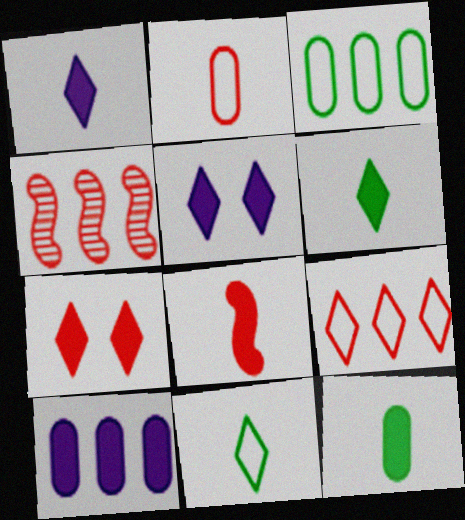[[1, 8, 12], 
[2, 4, 7]]